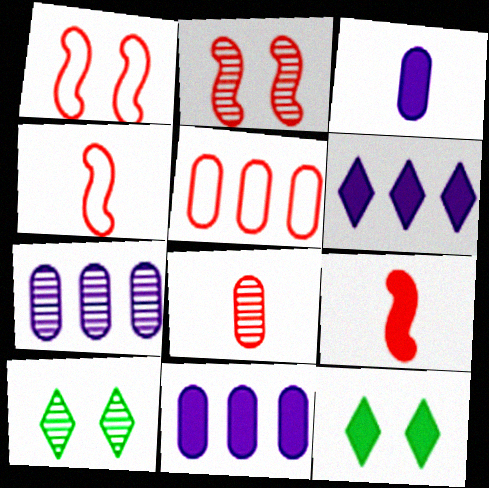[[4, 7, 12], 
[4, 10, 11], 
[9, 11, 12]]